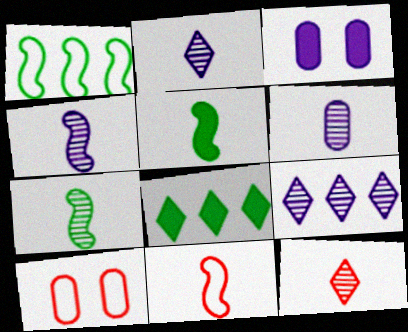[[1, 3, 12], 
[2, 4, 6], 
[4, 5, 11], 
[4, 8, 10], 
[5, 9, 10], 
[6, 7, 12]]